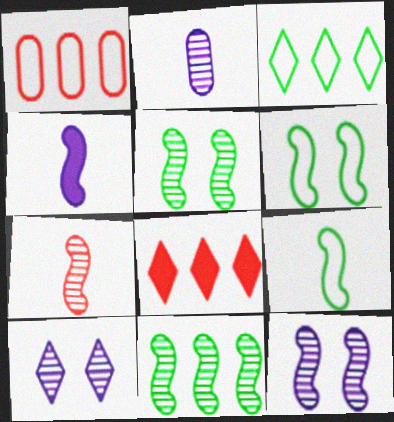[[2, 6, 8], 
[4, 7, 9], 
[7, 11, 12]]